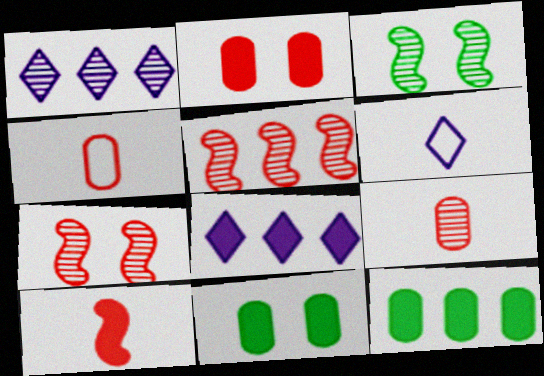[[1, 3, 9], 
[3, 4, 8], 
[5, 6, 11], 
[6, 7, 12], 
[8, 10, 11]]